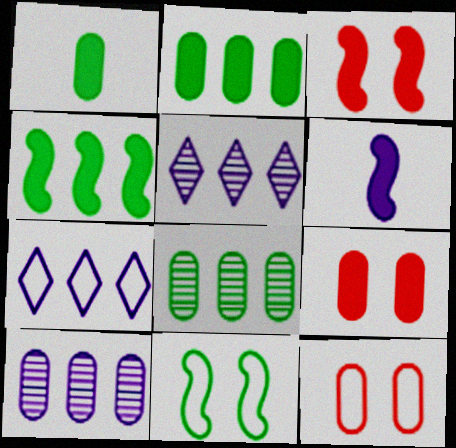[[1, 10, 12], 
[3, 4, 6]]